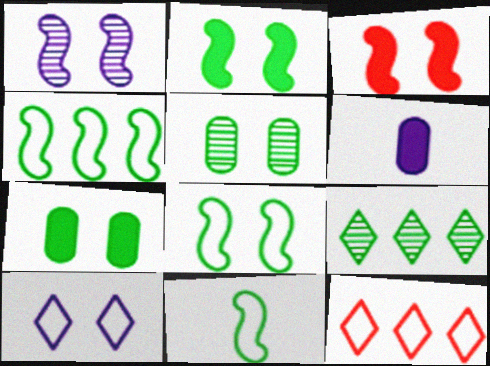[[1, 3, 8], 
[3, 5, 10], 
[4, 8, 11], 
[7, 9, 11]]